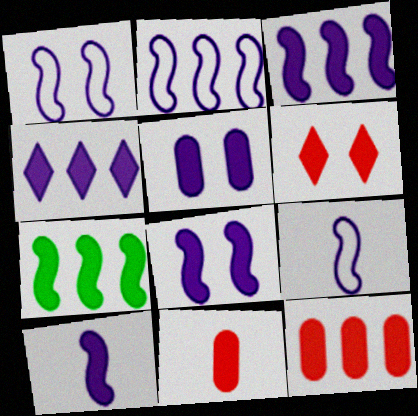[[1, 2, 9], 
[3, 8, 10], 
[4, 5, 10], 
[4, 7, 12]]